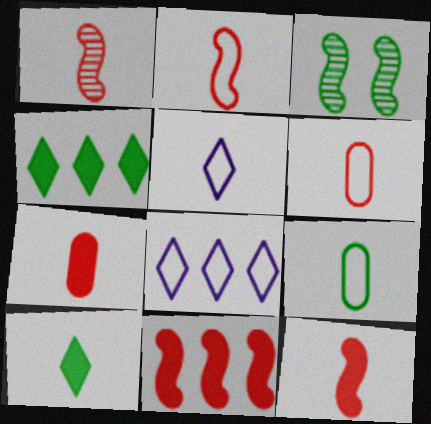[[1, 2, 12], 
[2, 5, 9], 
[3, 4, 9], 
[3, 7, 8]]